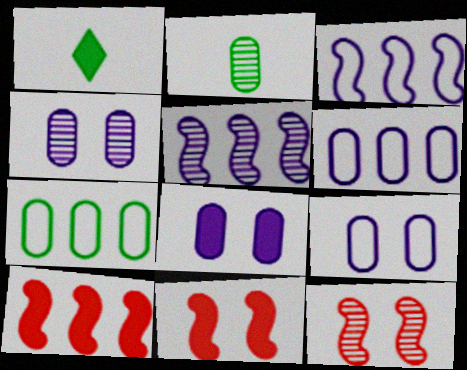[[1, 6, 12], 
[1, 8, 10], 
[4, 8, 9]]